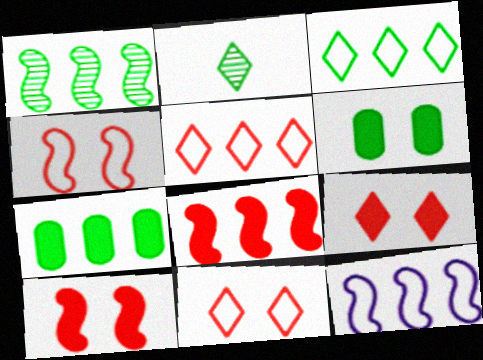[[1, 3, 7], 
[1, 8, 12]]